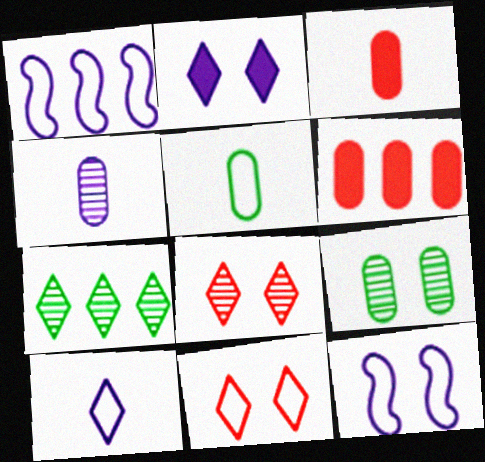[[1, 2, 4], 
[1, 5, 11], 
[1, 6, 7], 
[3, 4, 5], 
[3, 7, 12]]